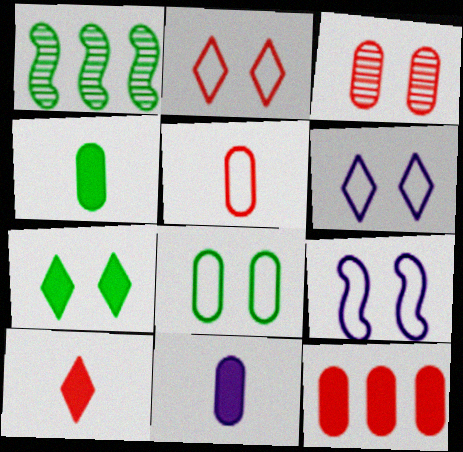[[1, 2, 11], 
[2, 8, 9], 
[3, 5, 12], 
[3, 7, 9]]